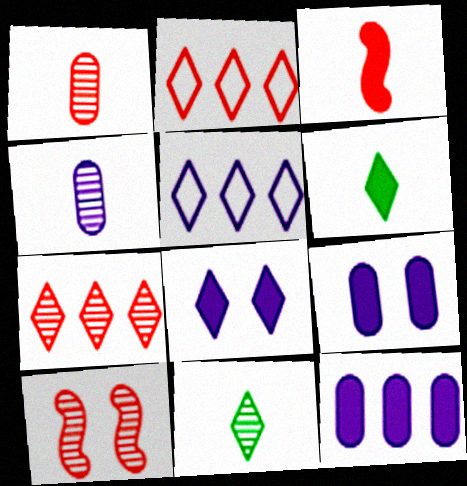[[1, 7, 10], 
[2, 8, 11]]